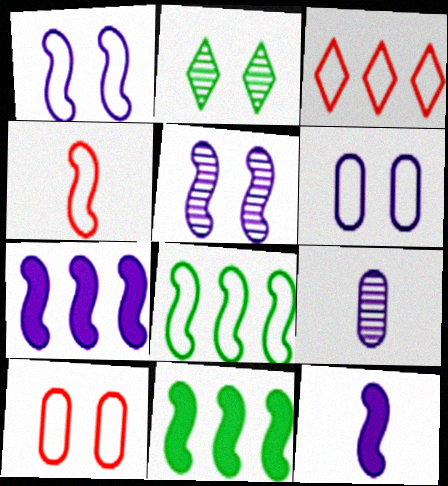[[1, 4, 8], 
[3, 4, 10], 
[4, 5, 11]]